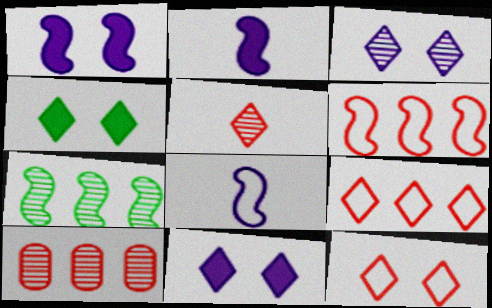[[3, 4, 12], 
[4, 8, 10]]